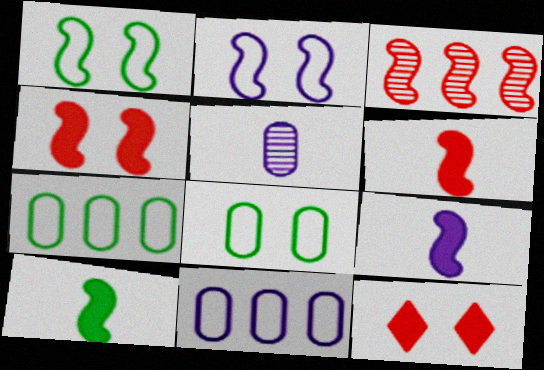[[1, 3, 9], 
[2, 3, 10], 
[6, 9, 10]]